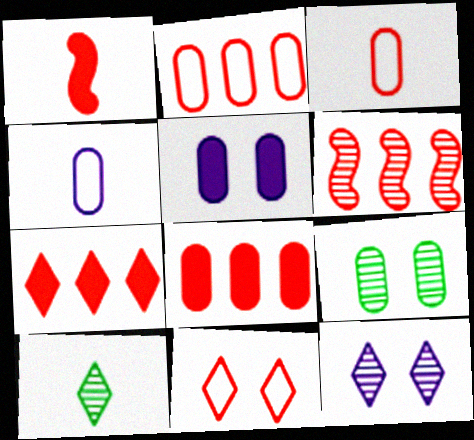[[1, 4, 10], 
[2, 6, 7], 
[4, 8, 9]]